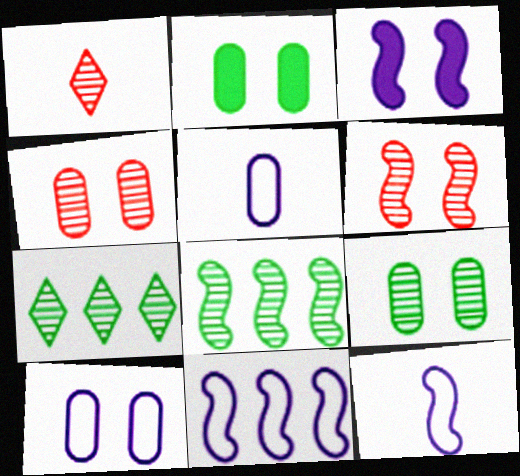[[1, 2, 11], 
[2, 4, 10]]